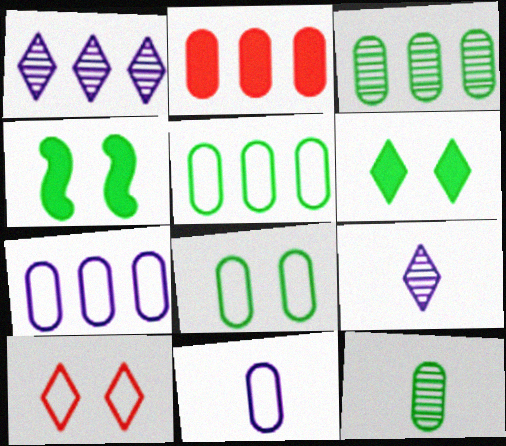[[2, 3, 7]]